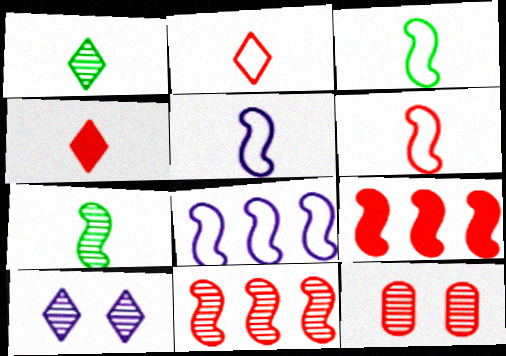[[2, 9, 12], 
[3, 5, 6]]